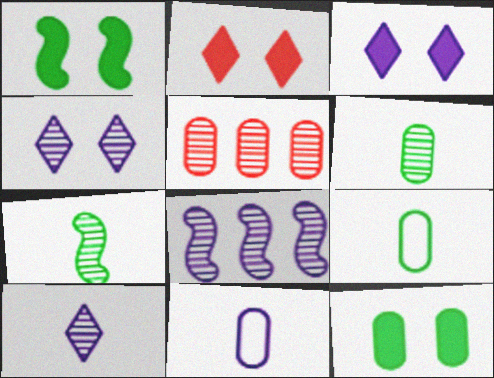[[2, 8, 9], 
[3, 8, 11], 
[4, 5, 7], 
[5, 11, 12]]